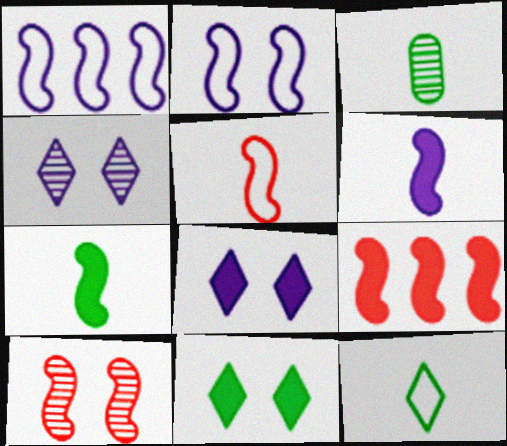[[1, 7, 10], 
[3, 7, 12], 
[5, 9, 10]]